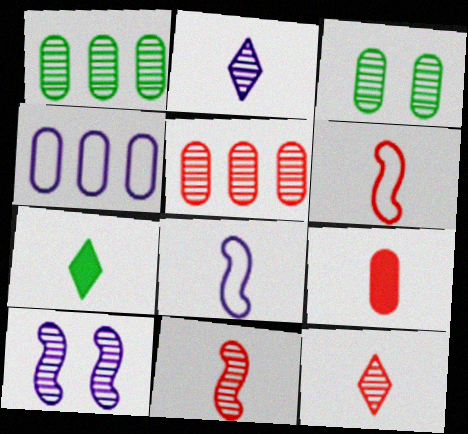[[1, 10, 12], 
[3, 4, 9], 
[6, 9, 12]]